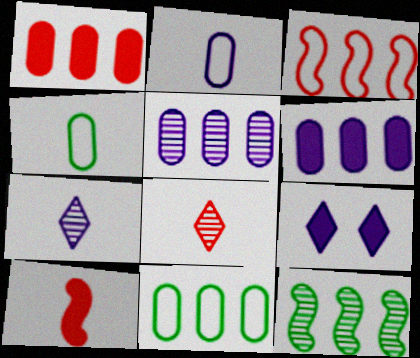[[1, 5, 11], 
[4, 7, 10]]